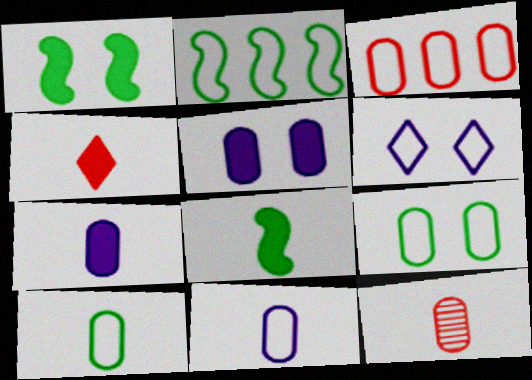[[3, 9, 11], 
[4, 7, 8], 
[7, 10, 12]]